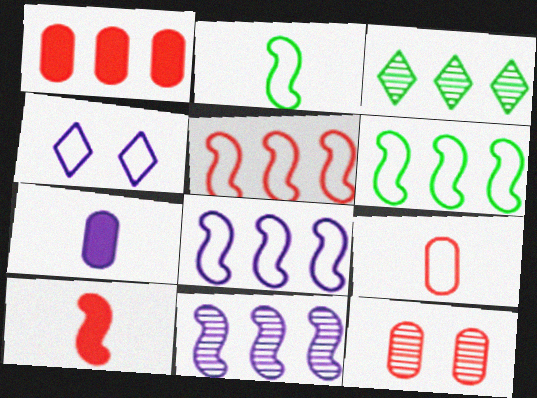[[1, 3, 8], 
[1, 9, 12], 
[4, 6, 9], 
[4, 7, 11], 
[5, 6, 8]]